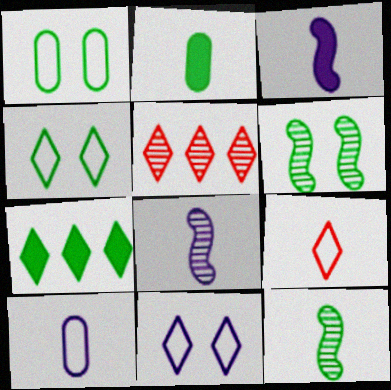[[1, 3, 5], 
[1, 7, 12], 
[2, 8, 9]]